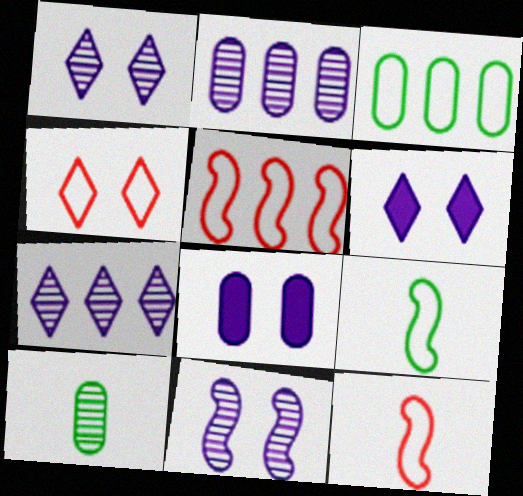[[5, 6, 10]]